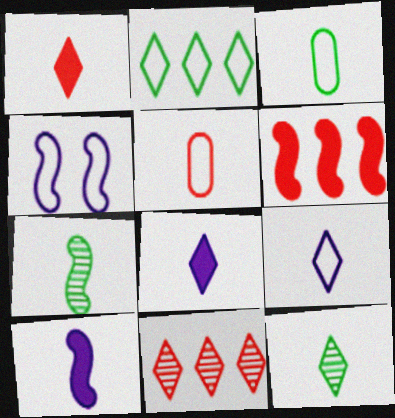[[1, 9, 12], 
[2, 4, 5], 
[4, 6, 7], 
[5, 7, 8], 
[5, 10, 12]]